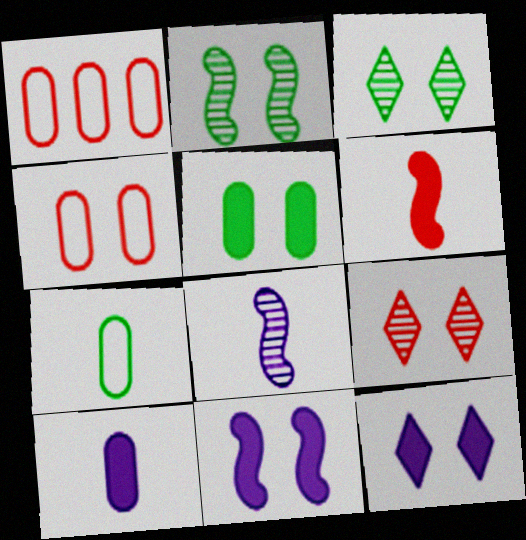[[1, 6, 9], 
[2, 4, 12], 
[3, 4, 11]]